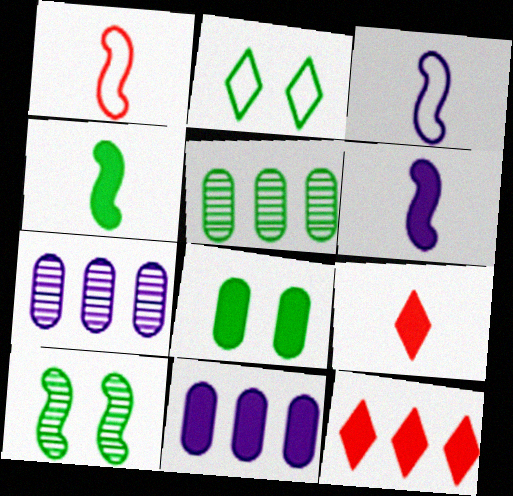[[2, 4, 5], 
[2, 8, 10], 
[6, 8, 12]]